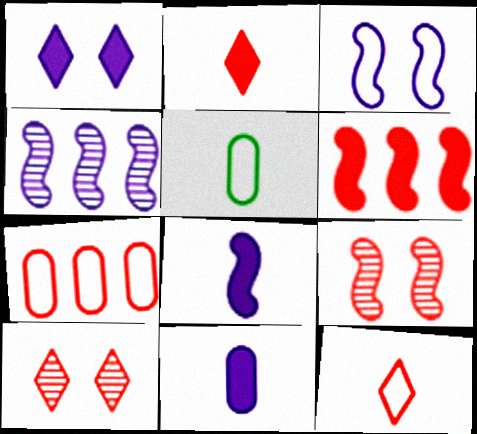[[2, 7, 9], 
[3, 4, 8]]